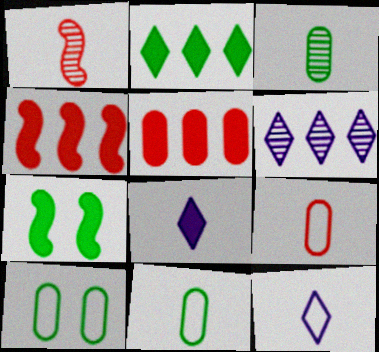[[1, 8, 11], 
[5, 7, 8], 
[6, 7, 9]]